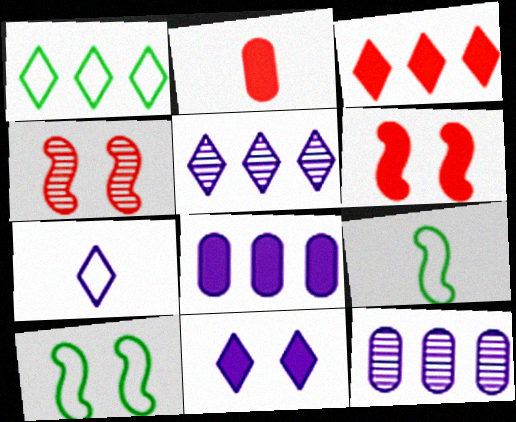[[1, 3, 5], 
[2, 3, 6], 
[2, 5, 10], 
[5, 7, 11]]